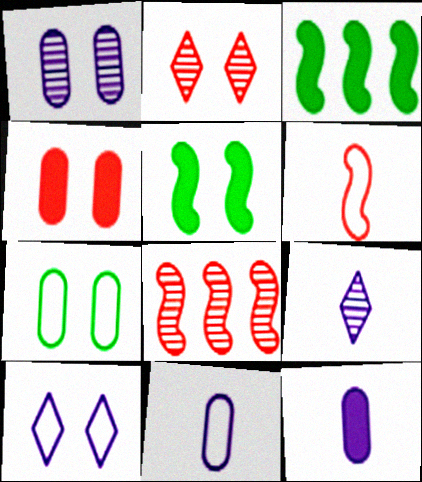[[1, 4, 7], 
[2, 3, 11]]